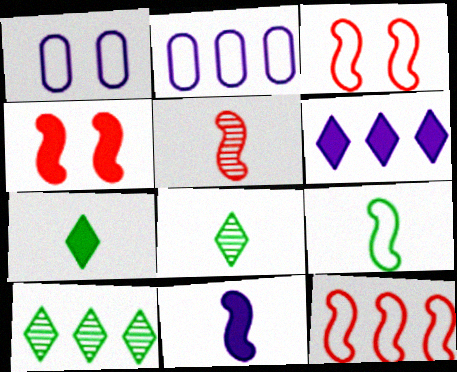[[2, 4, 8], 
[4, 5, 12], 
[5, 9, 11]]